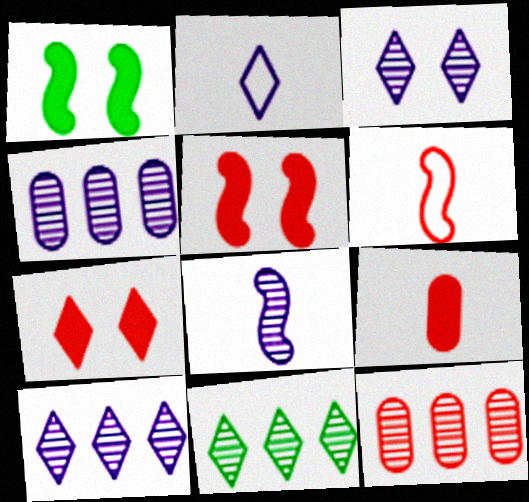[[1, 2, 12], 
[2, 7, 11], 
[3, 4, 8], 
[6, 7, 12]]